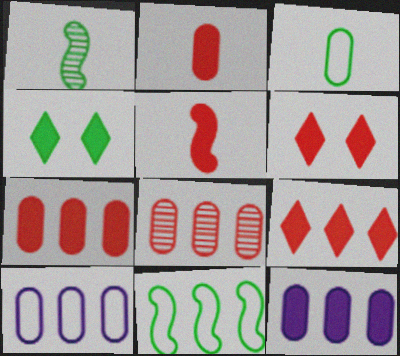[[1, 6, 10], 
[4, 5, 12], 
[5, 6, 7]]